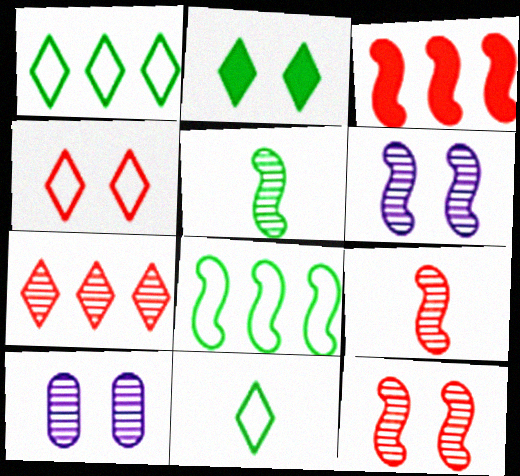[[3, 10, 11], 
[5, 7, 10]]